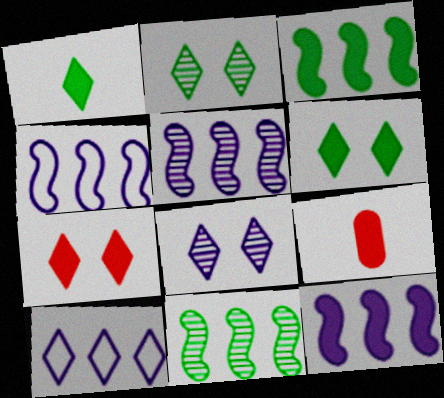[[2, 4, 9], 
[4, 5, 12], 
[6, 9, 12]]